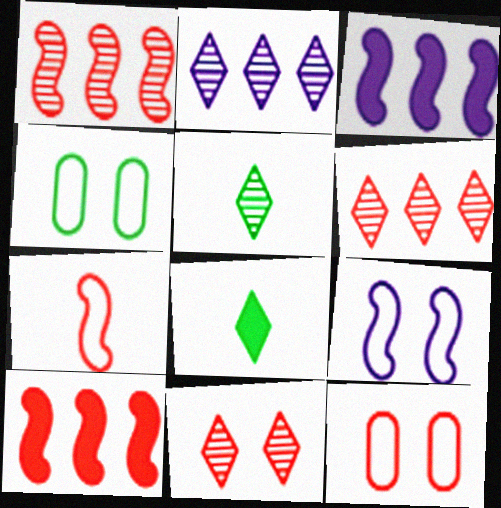[[2, 5, 11], 
[3, 5, 12]]